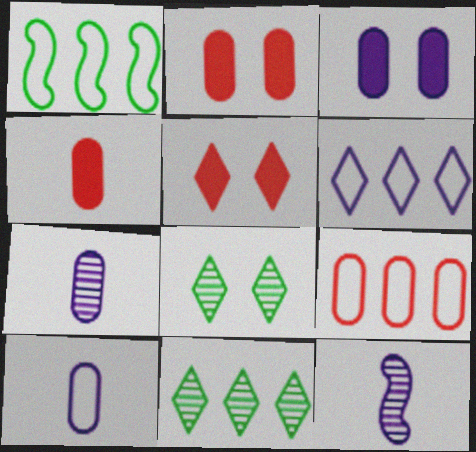[[1, 5, 7], 
[1, 6, 9], 
[3, 6, 12]]